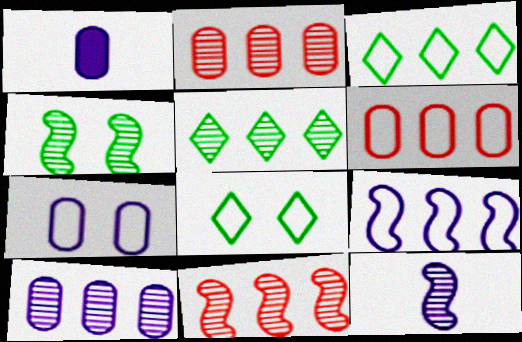[[1, 7, 10], 
[1, 8, 11], 
[3, 6, 9], 
[4, 11, 12], 
[5, 10, 11]]